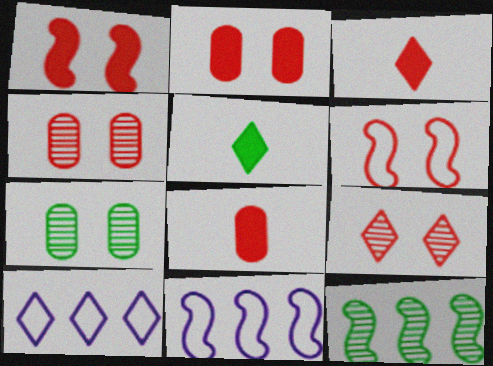[[2, 6, 9], 
[3, 7, 11], 
[4, 5, 11], 
[5, 9, 10]]